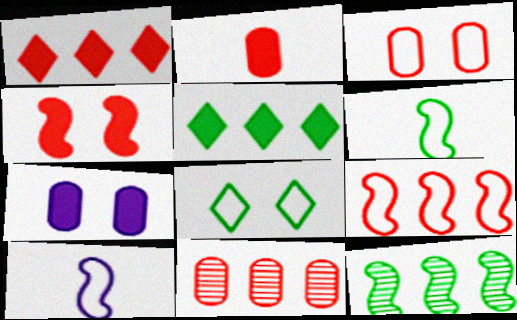[[1, 2, 4], 
[1, 9, 11], 
[2, 3, 11], 
[4, 10, 12]]